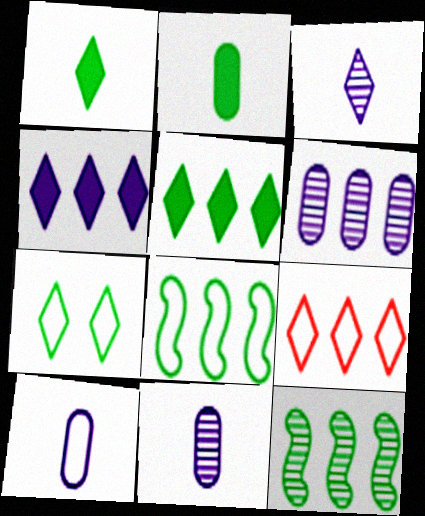[[2, 7, 12]]